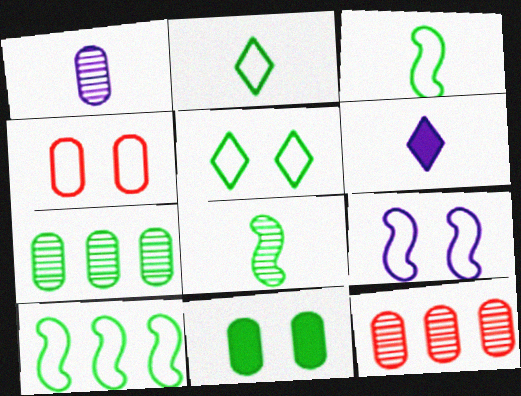[[4, 5, 9]]